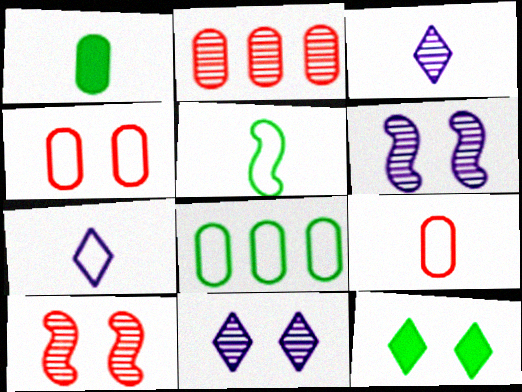[[4, 6, 12], 
[5, 7, 9]]